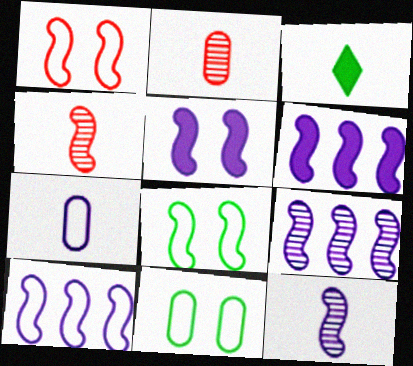[[3, 4, 7], 
[4, 6, 8], 
[5, 10, 12], 
[6, 9, 10]]